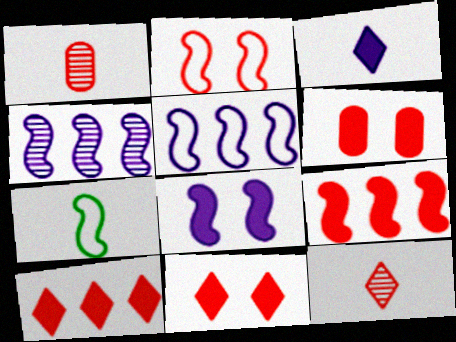[[1, 2, 10], 
[1, 3, 7], 
[2, 5, 7]]